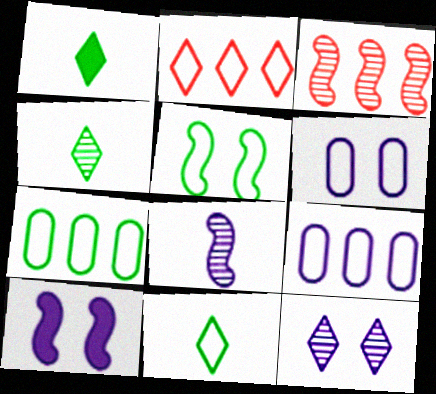[[1, 2, 12], 
[1, 3, 6], 
[1, 4, 11], 
[5, 7, 11], 
[6, 10, 12]]